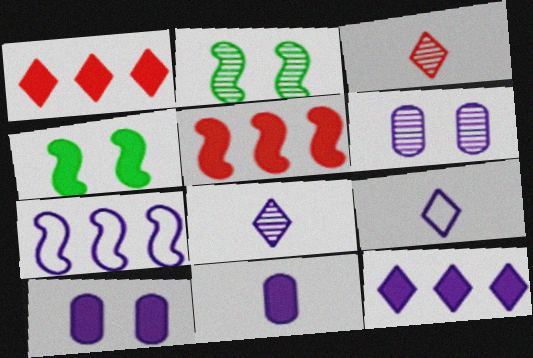[[1, 4, 11], 
[7, 8, 10]]